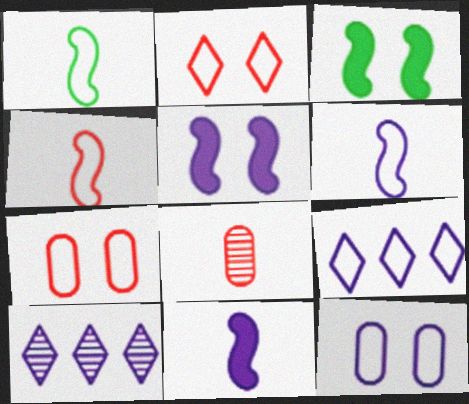[[1, 4, 6], 
[1, 7, 9], 
[3, 8, 9], 
[6, 9, 12], 
[10, 11, 12]]